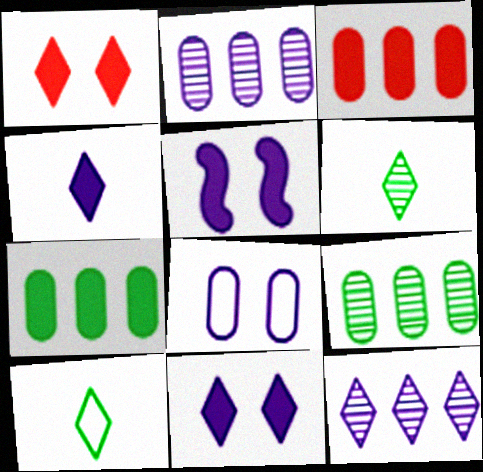[[1, 10, 12]]